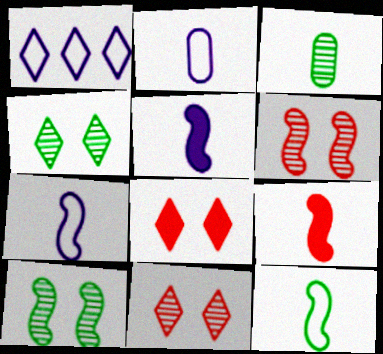[]